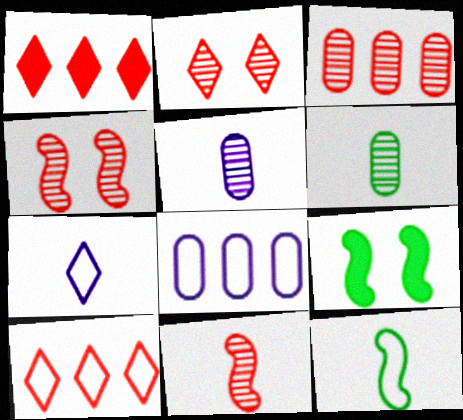[[2, 3, 11], 
[3, 7, 9], 
[5, 9, 10]]